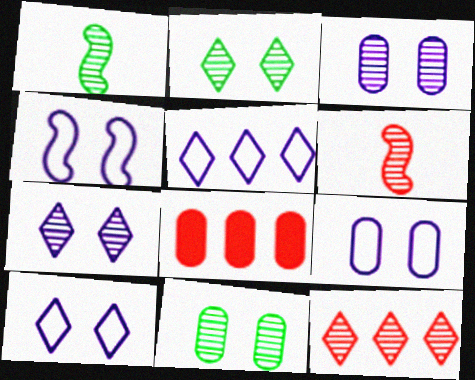[[1, 3, 12], 
[1, 8, 10], 
[4, 9, 10]]